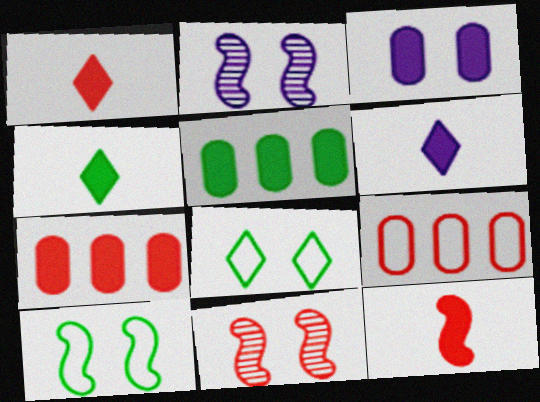[[1, 4, 6], 
[1, 9, 11], 
[2, 4, 9], 
[3, 8, 11]]